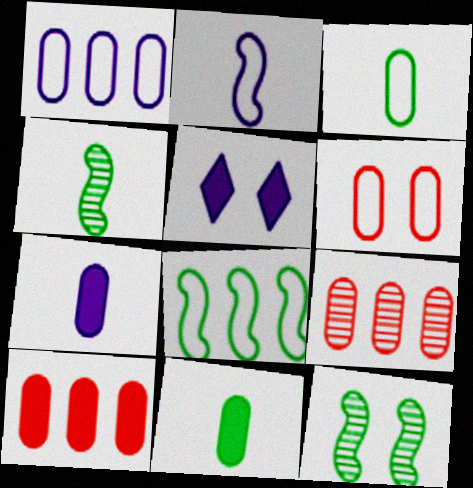[[1, 3, 6], 
[5, 6, 12]]